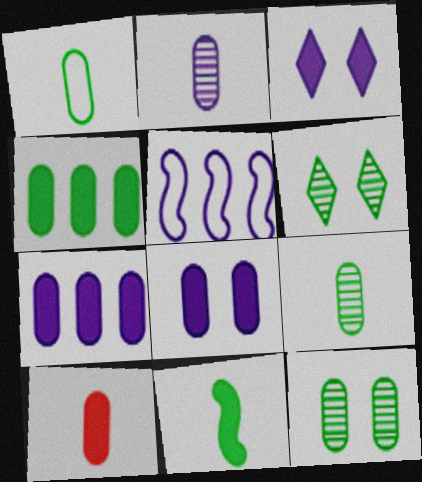[[1, 2, 10], 
[1, 4, 12], 
[2, 3, 5], 
[4, 8, 10], 
[5, 6, 10]]